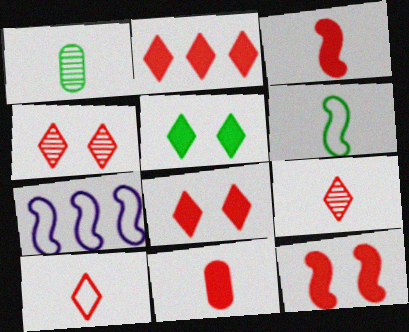[[1, 7, 8], 
[2, 4, 10], 
[2, 11, 12]]